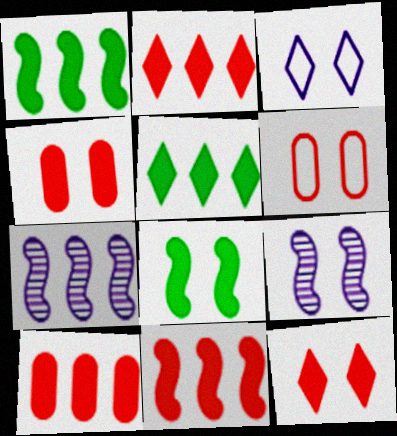[[2, 10, 11]]